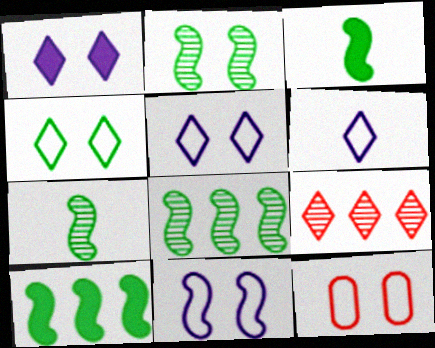[[1, 2, 12], 
[2, 7, 8], 
[4, 11, 12]]